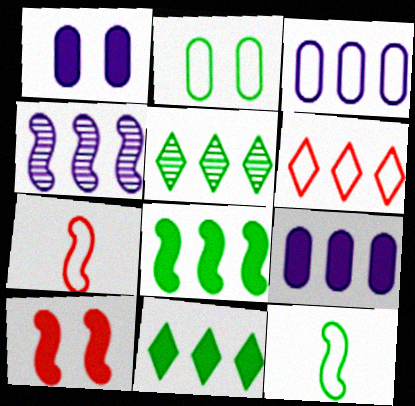[[1, 5, 7], 
[4, 10, 12]]